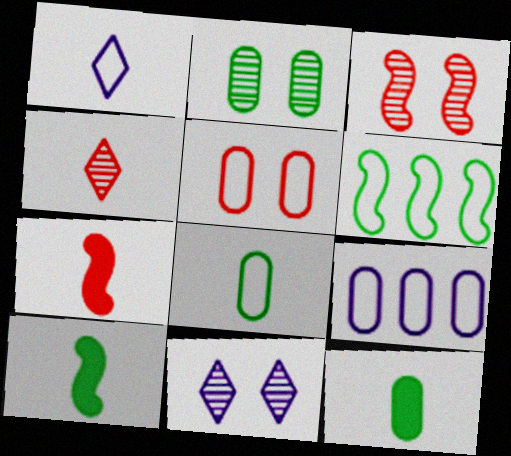[[1, 5, 6], 
[2, 3, 11], 
[5, 8, 9]]